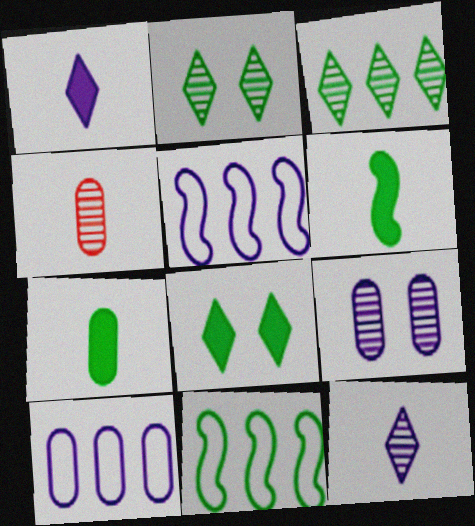[[1, 5, 9], 
[2, 7, 11], 
[4, 5, 8]]